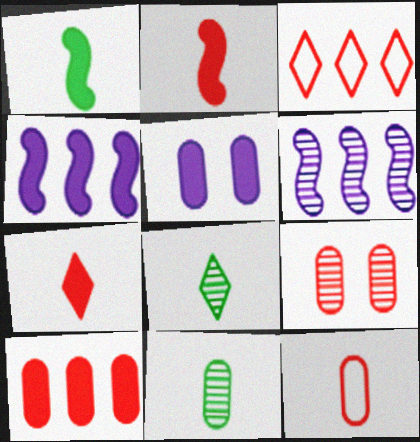[[2, 3, 9], 
[6, 8, 9], 
[9, 10, 12]]